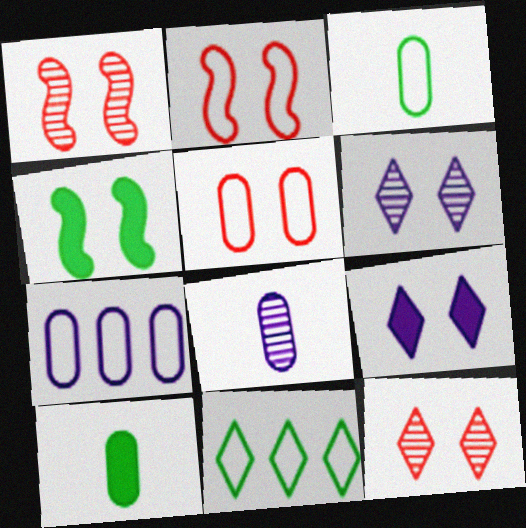[[3, 5, 7], 
[4, 5, 6]]